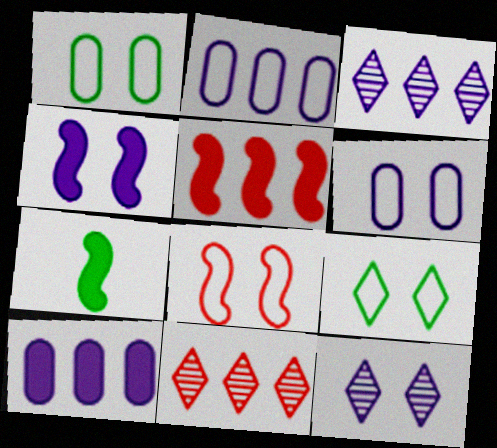[[4, 5, 7], 
[4, 6, 12], 
[6, 7, 11], 
[6, 8, 9]]